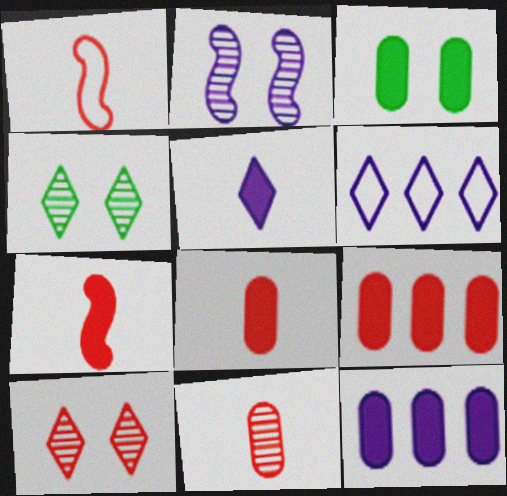[[1, 4, 12], 
[1, 9, 10], 
[3, 8, 12]]